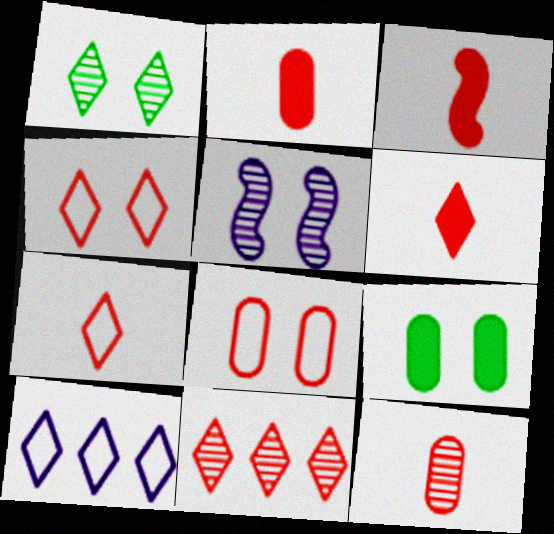[[1, 6, 10], 
[2, 3, 6], 
[3, 7, 12], 
[3, 8, 11], 
[4, 5, 9], 
[4, 6, 11]]